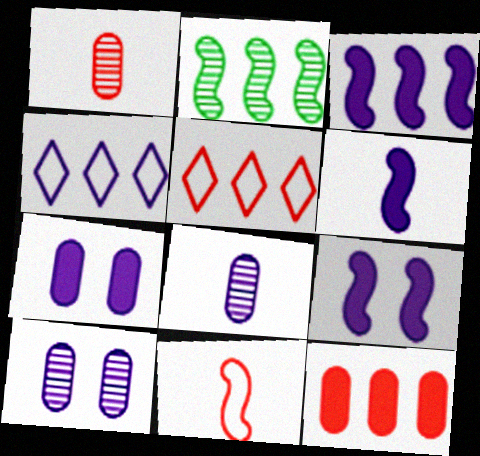[[2, 4, 12], 
[2, 9, 11], 
[3, 6, 9], 
[4, 6, 10], 
[4, 8, 9]]